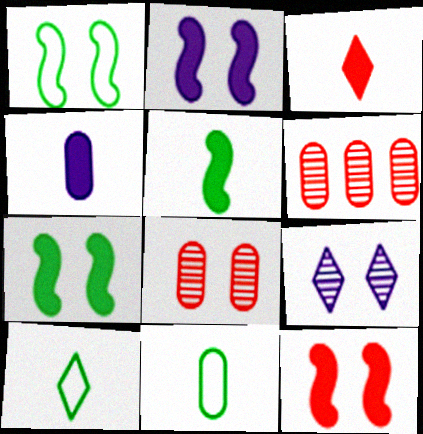[[2, 6, 10], 
[2, 7, 12], 
[3, 4, 5]]